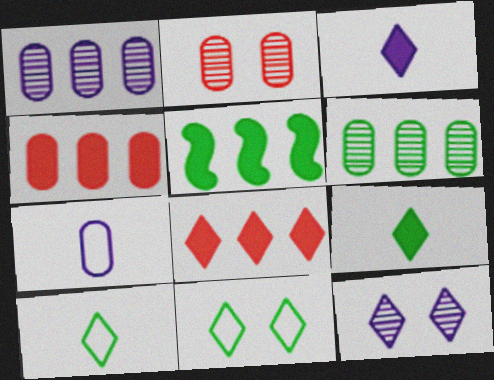[[8, 10, 12]]